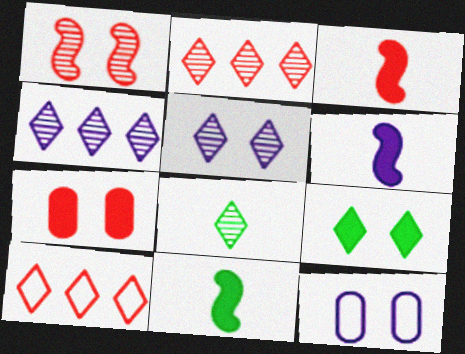[[1, 9, 12], 
[2, 5, 8], 
[2, 11, 12], 
[3, 6, 11], 
[4, 6, 12]]